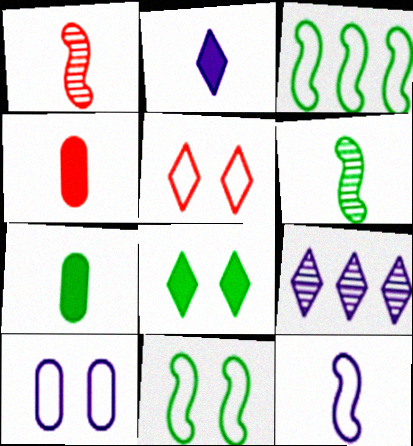[[4, 9, 11], 
[5, 10, 11]]